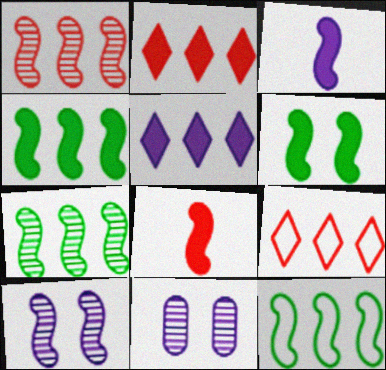[[4, 7, 12], 
[8, 10, 12]]